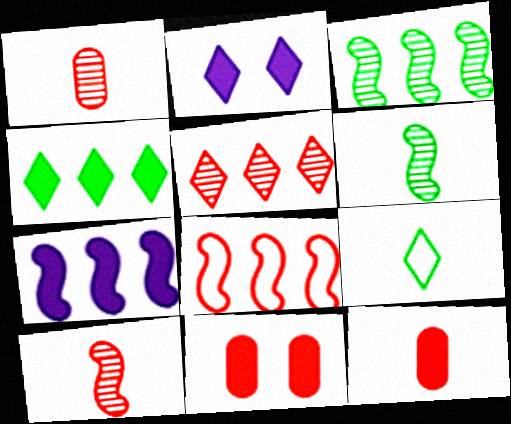[[2, 5, 9], 
[3, 7, 8]]